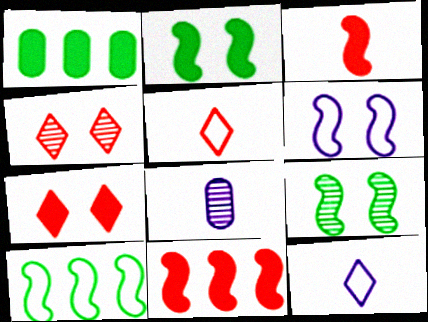[[7, 8, 10]]